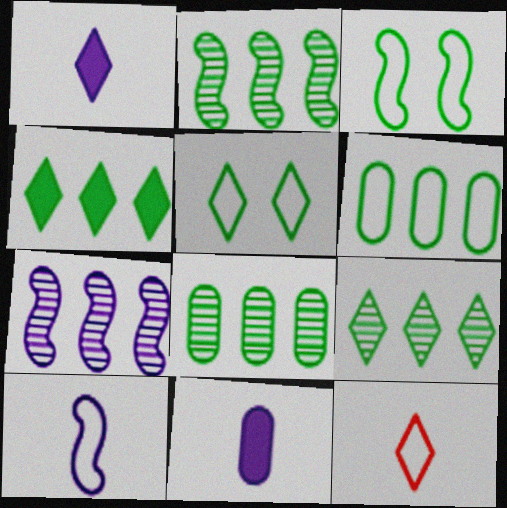[[2, 4, 6], 
[2, 8, 9]]